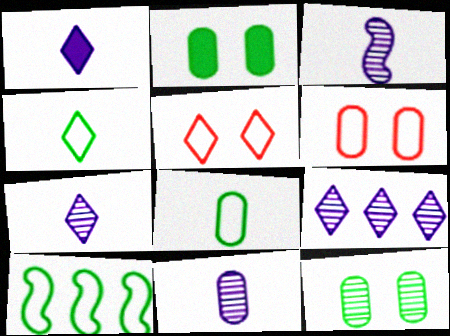[[3, 7, 11]]